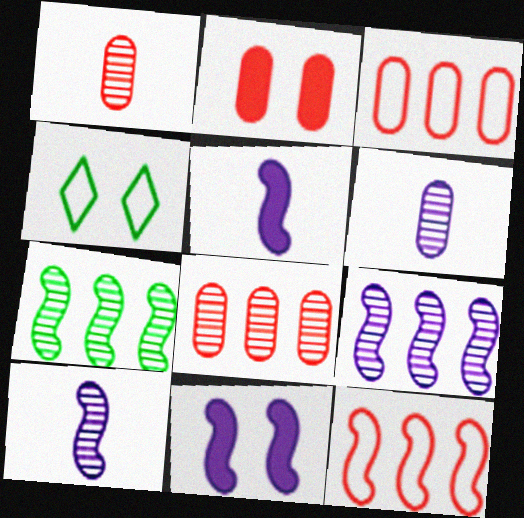[[1, 2, 3], 
[4, 5, 8]]